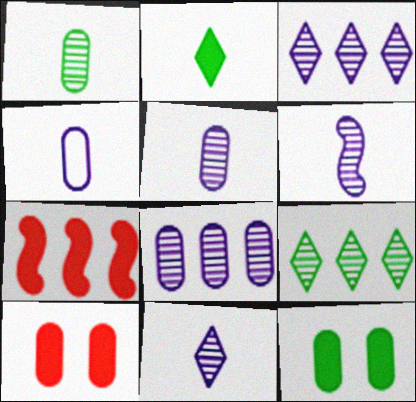[[5, 6, 11]]